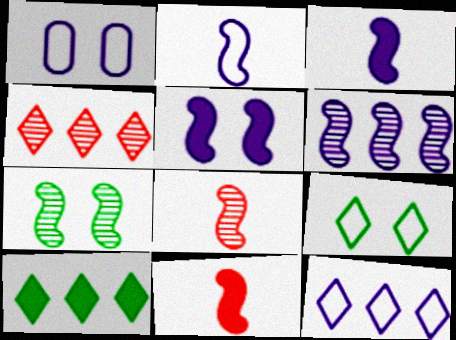[[1, 2, 12], 
[1, 8, 10], 
[2, 5, 6], 
[4, 10, 12], 
[6, 7, 8]]